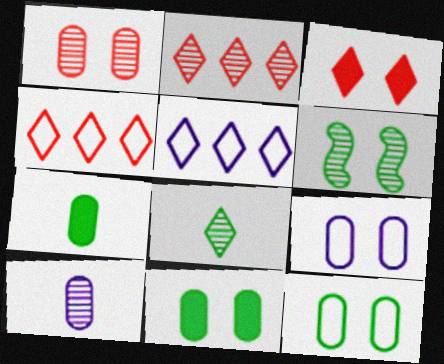[[1, 9, 11], 
[2, 6, 10], 
[3, 5, 8], 
[3, 6, 9]]